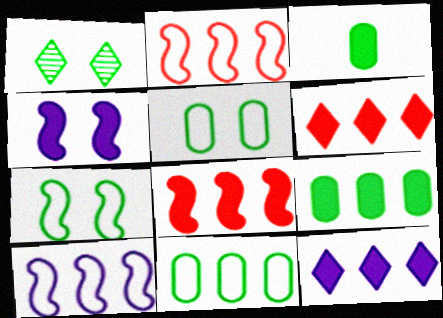[[3, 4, 6], 
[8, 9, 12]]